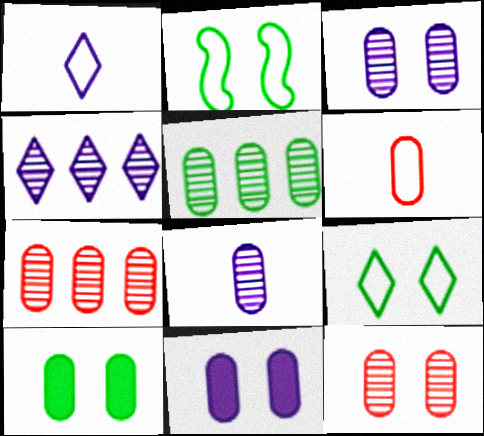[[5, 6, 11], 
[5, 8, 12]]